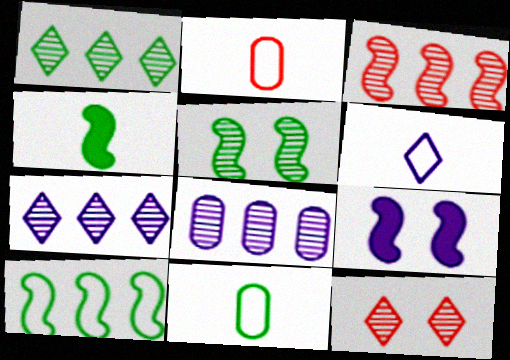[[1, 2, 9], 
[1, 3, 8], 
[4, 5, 10], 
[6, 8, 9]]